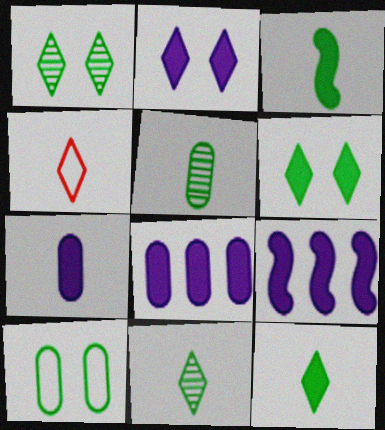[[2, 7, 9]]